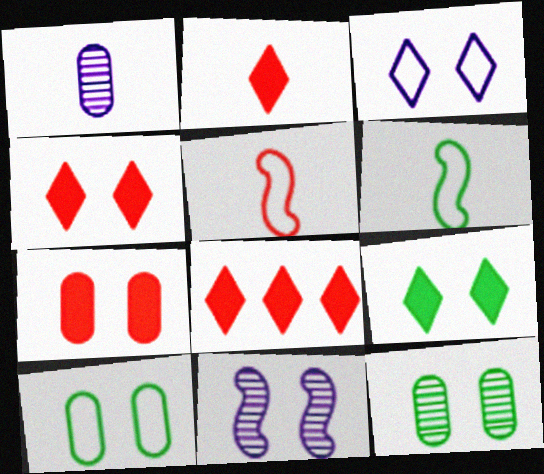[[1, 2, 6], 
[2, 4, 8], 
[4, 10, 11]]